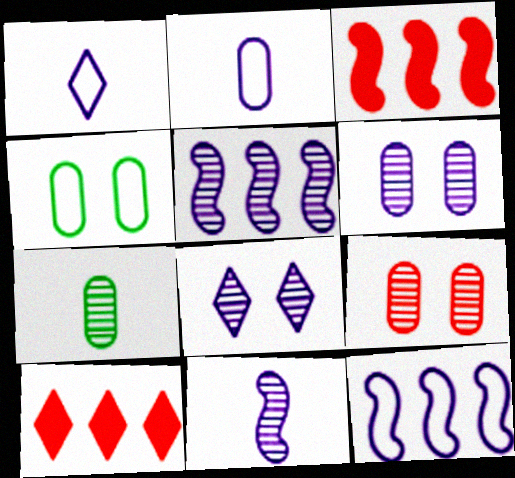[[4, 10, 11]]